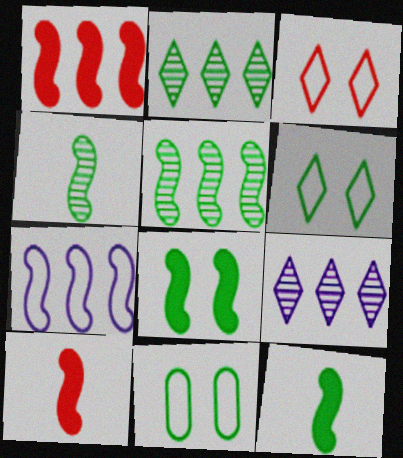[[1, 5, 7], 
[2, 11, 12], 
[9, 10, 11]]